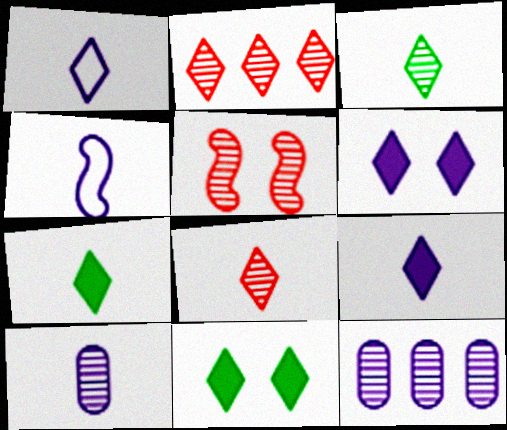[[1, 2, 11], 
[1, 7, 8], 
[3, 5, 12], 
[4, 6, 12], 
[4, 9, 10]]